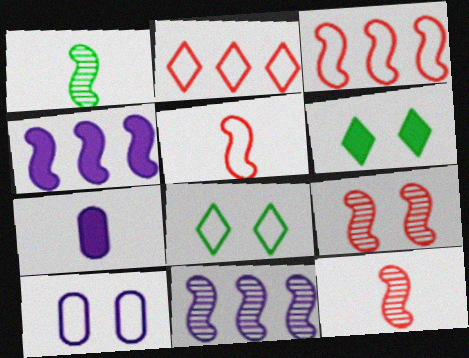[[1, 9, 11], 
[6, 9, 10]]